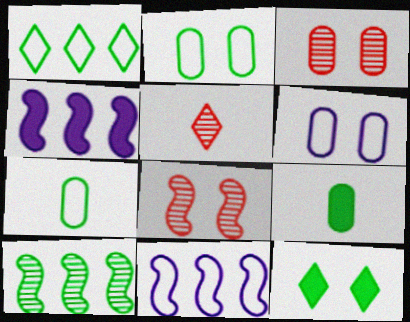[[2, 4, 5], 
[6, 8, 12], 
[7, 10, 12]]